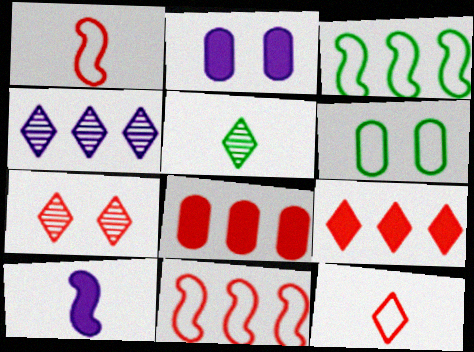[[1, 7, 8], 
[2, 5, 11], 
[3, 4, 8], 
[4, 5, 7], 
[7, 9, 12]]